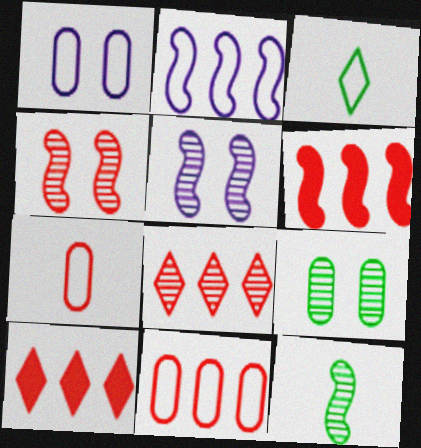[[1, 10, 12], 
[4, 7, 10], 
[6, 8, 11]]